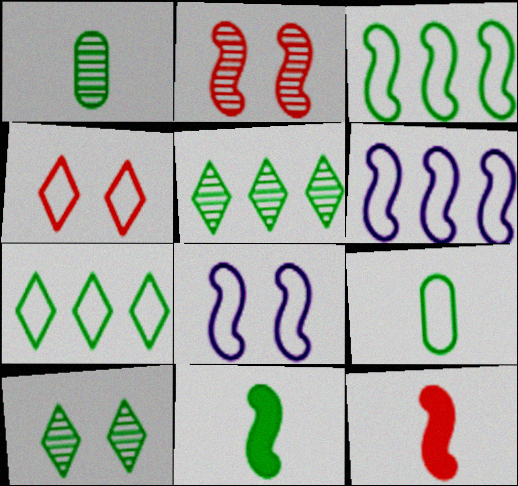[[2, 6, 11], 
[4, 6, 9]]